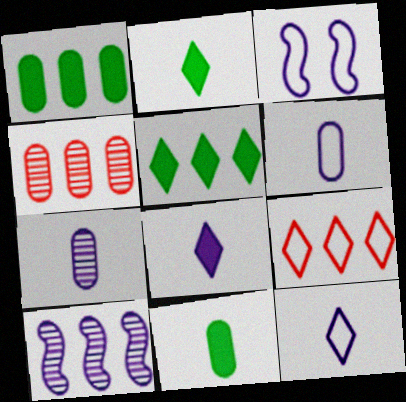[[1, 9, 10], 
[2, 3, 4]]